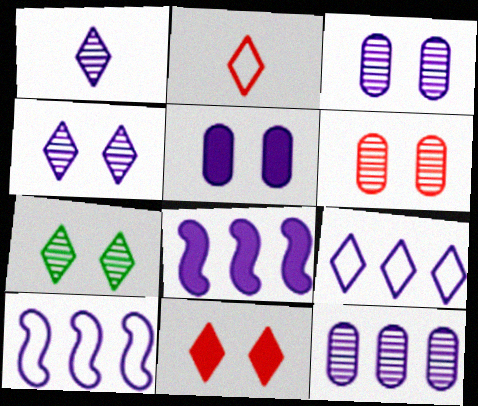[[1, 5, 10], 
[8, 9, 12]]